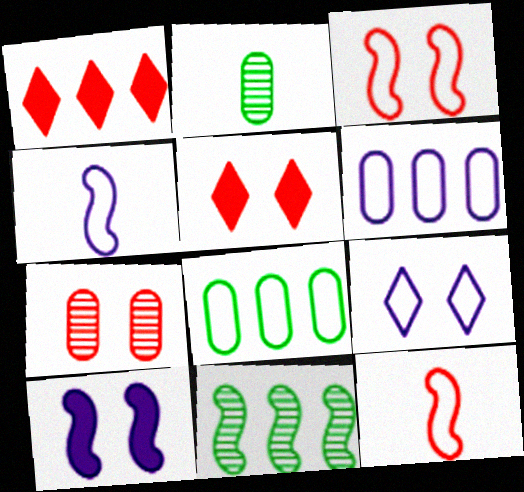[[1, 6, 11], 
[1, 7, 12], 
[3, 5, 7], 
[4, 6, 9], 
[8, 9, 12], 
[10, 11, 12]]